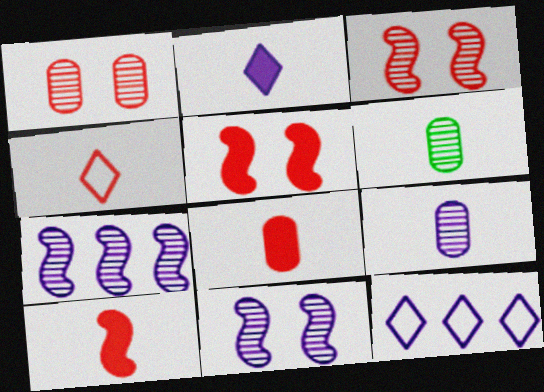[[5, 6, 12]]